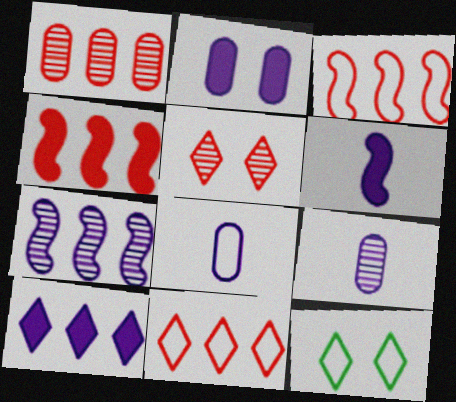[[1, 4, 11], 
[1, 6, 12], 
[2, 6, 10], 
[3, 8, 12], 
[4, 9, 12]]